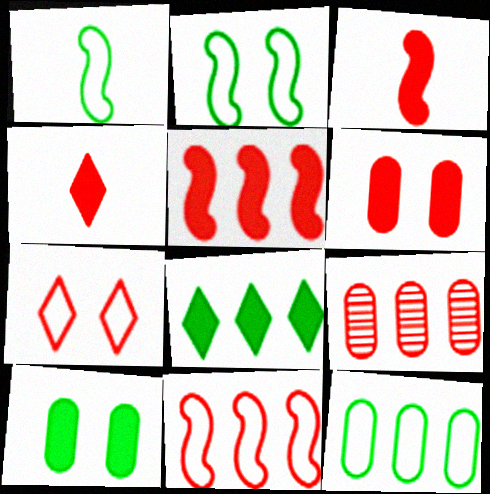[[3, 7, 9], 
[4, 5, 6]]